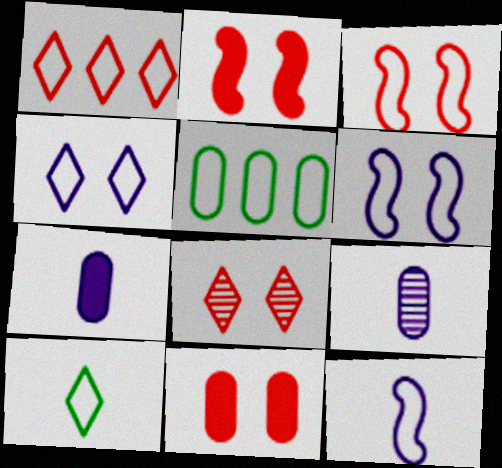[[1, 4, 10], 
[3, 8, 11], 
[5, 9, 11]]